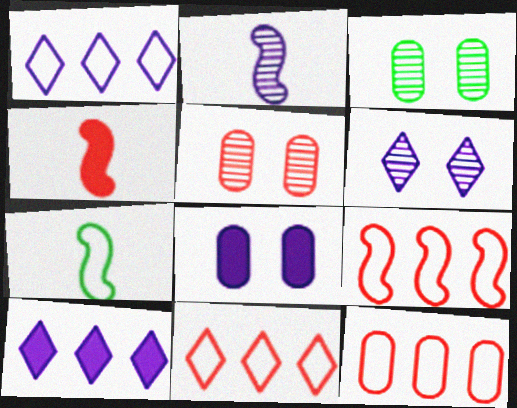[[1, 2, 8], 
[1, 3, 4], 
[2, 4, 7], 
[4, 5, 11], 
[5, 7, 10], 
[9, 11, 12]]